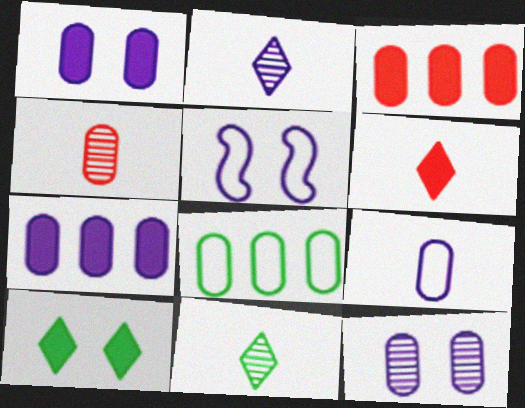[[1, 4, 8], 
[2, 5, 7], 
[3, 5, 11], 
[7, 9, 12]]